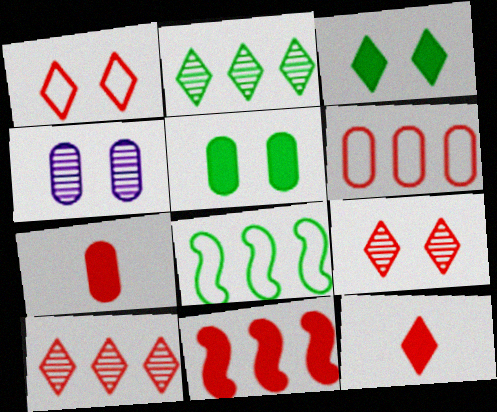[[1, 10, 12], 
[4, 8, 12], 
[6, 10, 11]]